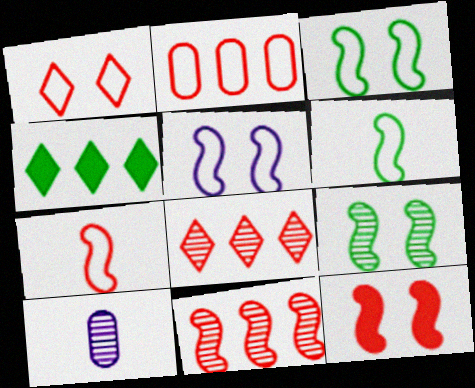[[1, 2, 7], 
[5, 9, 12], 
[7, 11, 12], 
[8, 9, 10]]